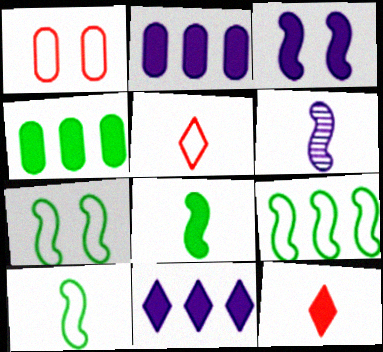[[3, 4, 12], 
[7, 9, 10]]